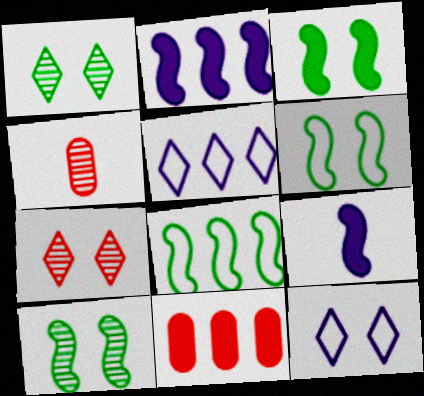[[3, 4, 5], 
[3, 6, 10]]